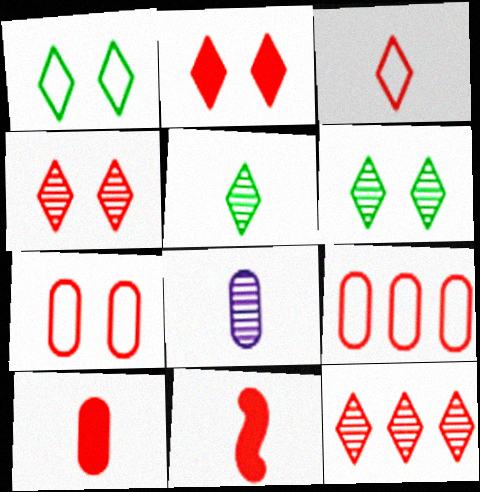[[2, 3, 12], 
[4, 9, 11], 
[7, 11, 12]]